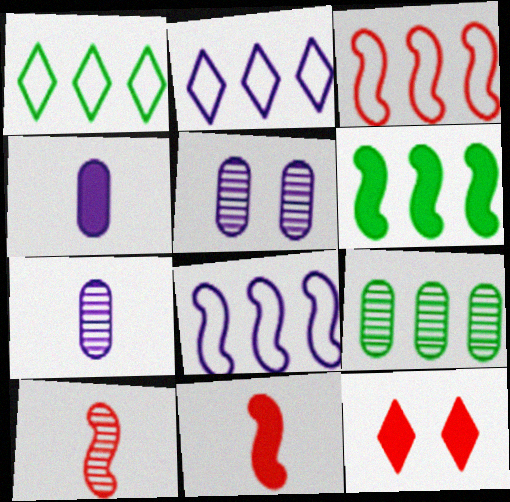[[1, 5, 11], 
[1, 6, 9], 
[4, 6, 12]]